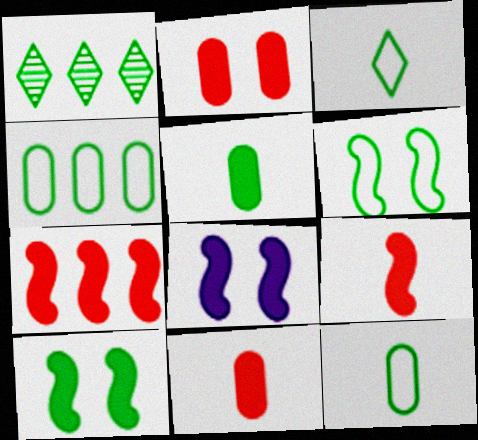[[1, 5, 6], 
[1, 10, 12], 
[3, 4, 6]]